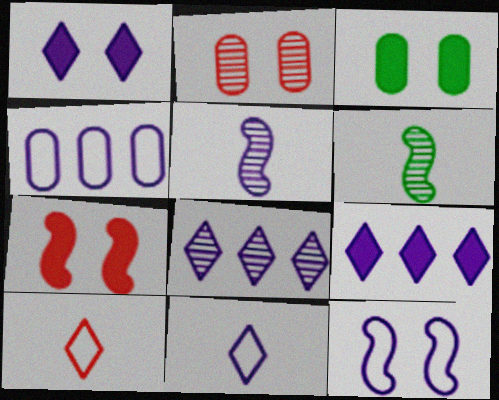[[1, 3, 7], 
[1, 4, 5], 
[1, 8, 11], 
[2, 6, 8], 
[4, 11, 12]]